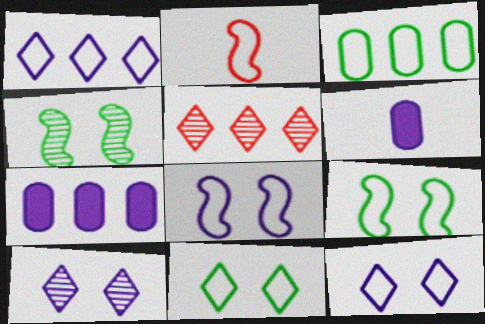[[2, 3, 12], 
[5, 6, 9]]